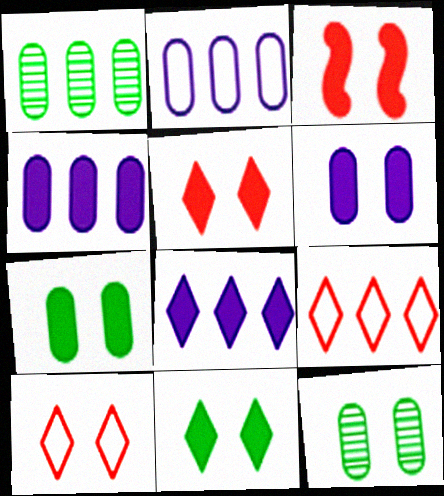[[3, 6, 11]]